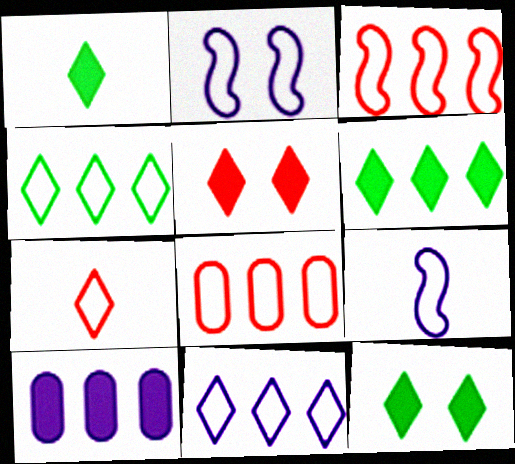[[1, 6, 12]]